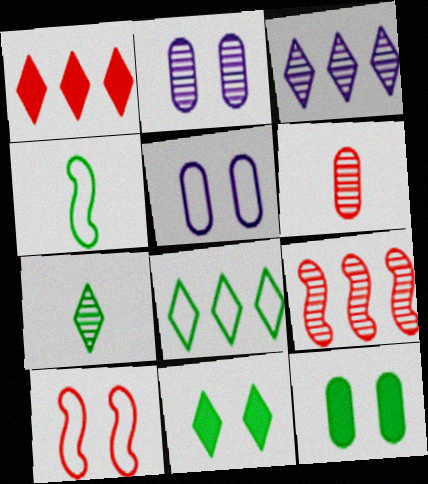[[1, 2, 4], 
[1, 3, 8], 
[1, 6, 10], 
[2, 7, 9], 
[2, 10, 11], 
[7, 8, 11]]